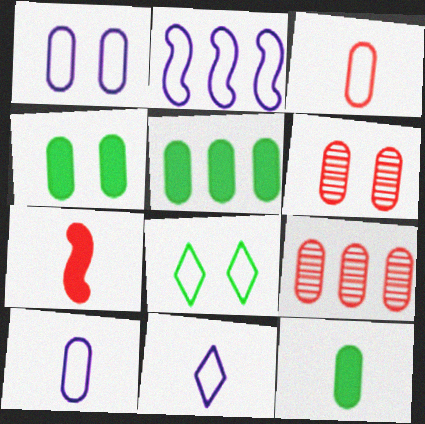[[1, 2, 11], 
[1, 4, 6], 
[1, 9, 12], 
[2, 3, 8], 
[4, 5, 12], 
[4, 9, 10], 
[5, 6, 10]]